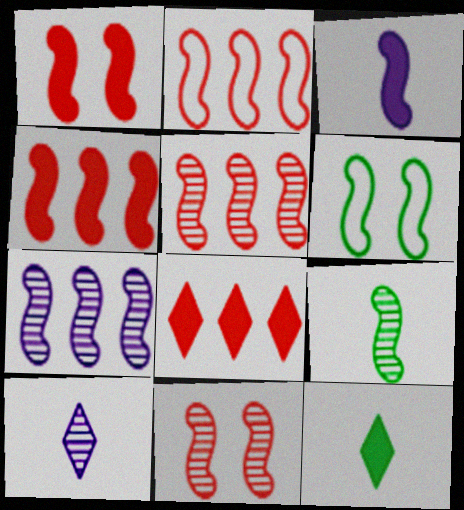[[2, 4, 5], 
[3, 5, 6], 
[7, 9, 11]]